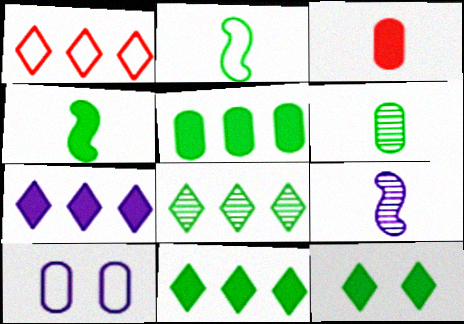[[1, 2, 10], 
[1, 7, 8], 
[4, 5, 12], 
[7, 9, 10]]